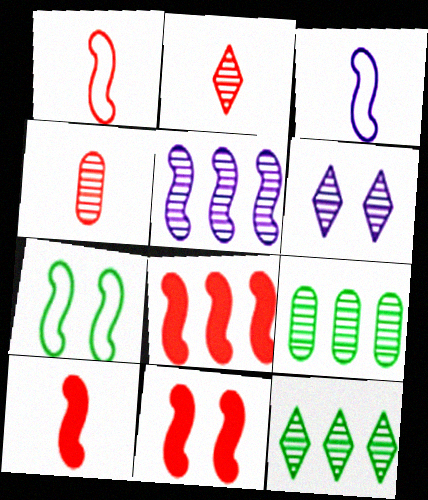[[2, 6, 12], 
[5, 7, 10], 
[8, 10, 11]]